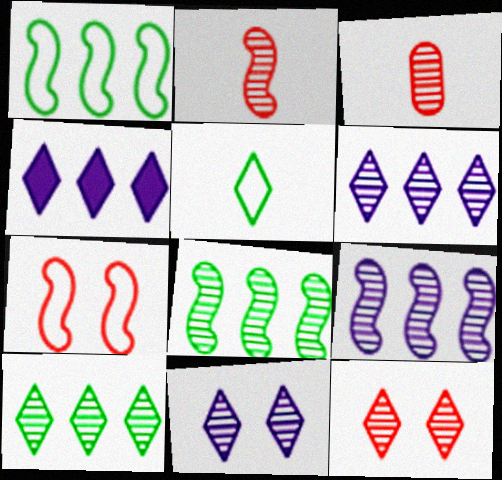[[3, 8, 11], 
[4, 5, 12]]